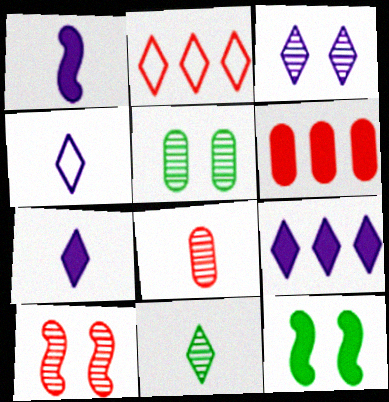[[1, 2, 5], 
[3, 4, 9], 
[3, 5, 10], 
[6, 7, 12]]